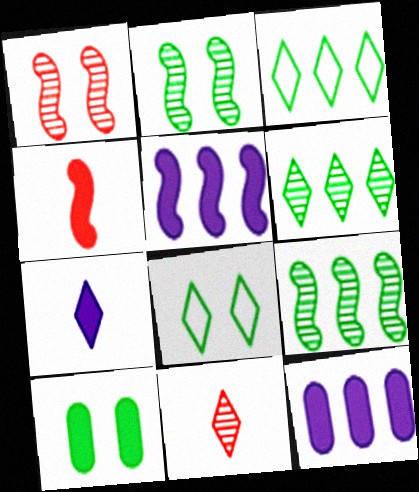[[2, 8, 10]]